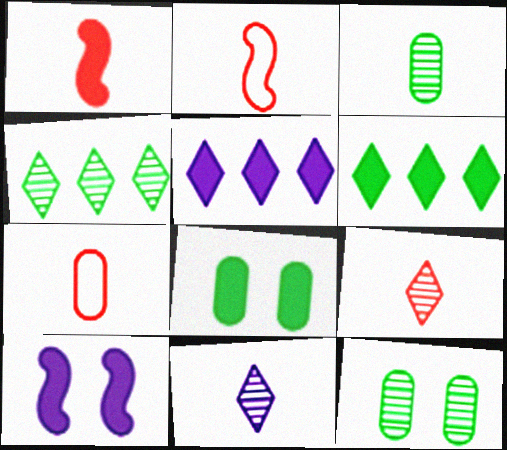[[1, 5, 8], 
[1, 7, 9], 
[2, 5, 12], 
[4, 7, 10]]